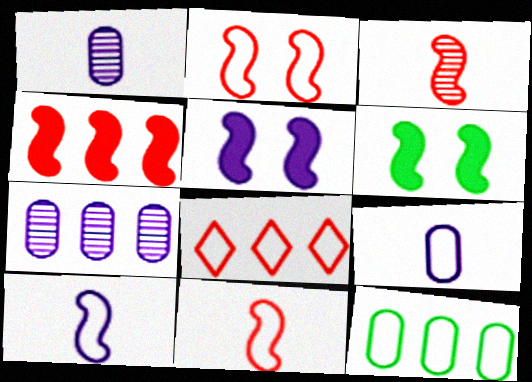[[1, 6, 8], 
[2, 3, 4]]